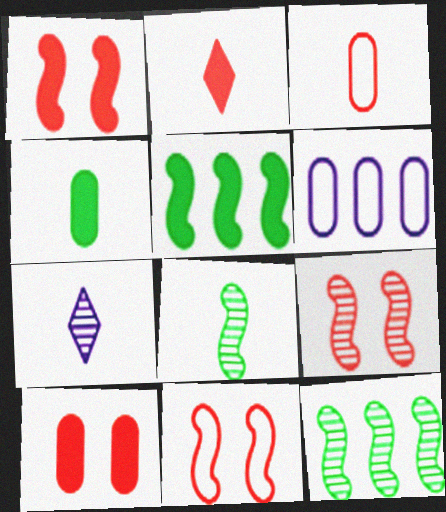[[1, 9, 11]]